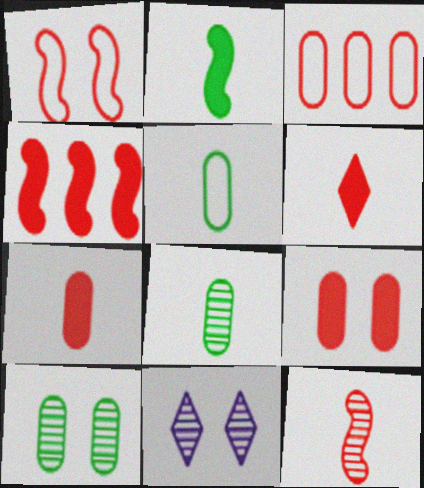[[1, 4, 12], 
[2, 3, 11], 
[4, 5, 11], 
[4, 6, 9]]